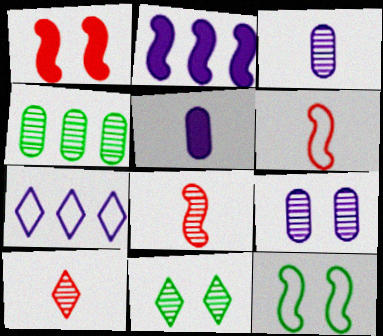[[2, 8, 12]]